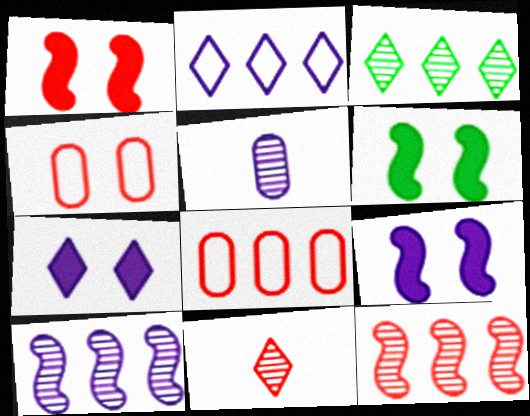[[1, 6, 9], 
[1, 8, 11], 
[2, 5, 9]]